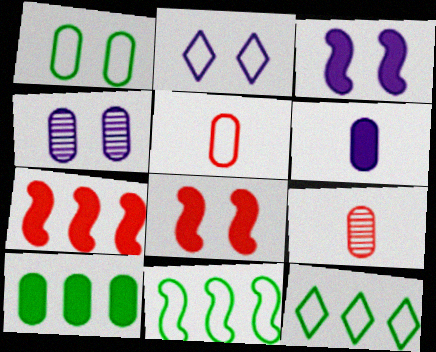[[2, 3, 4], 
[2, 5, 11], 
[3, 9, 12], 
[4, 5, 10]]